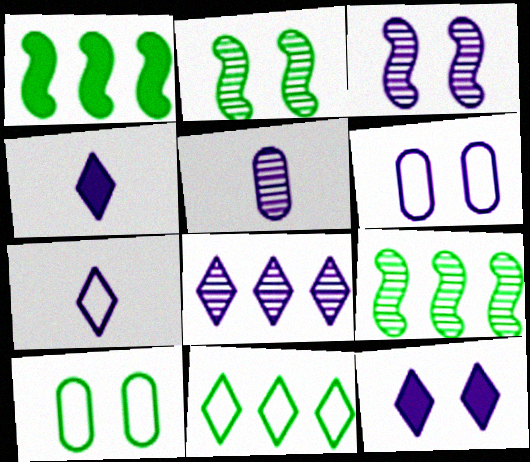[[3, 5, 8], 
[3, 6, 12], 
[7, 8, 12]]